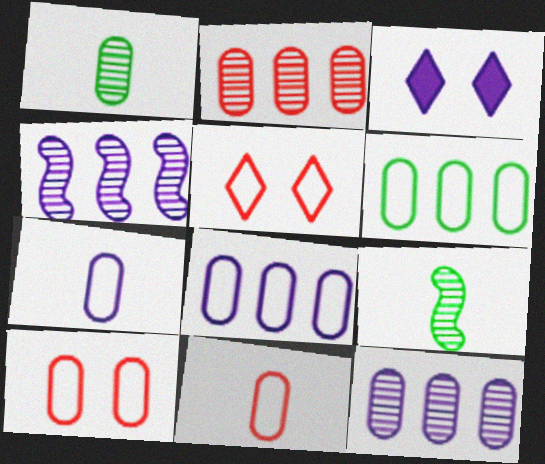[[3, 4, 7], 
[6, 7, 10]]